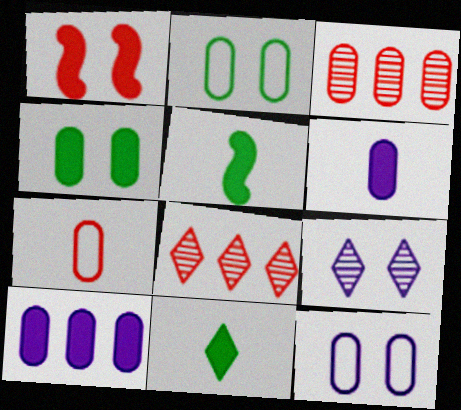[[1, 2, 9], 
[1, 7, 8], 
[1, 10, 11], 
[2, 3, 6], 
[5, 8, 12]]